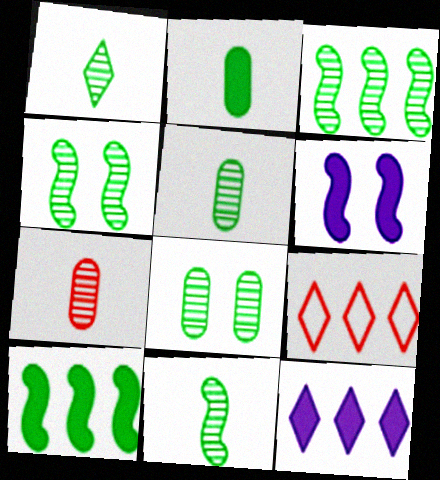[[1, 3, 8], 
[1, 5, 11], 
[3, 4, 11], 
[5, 6, 9]]